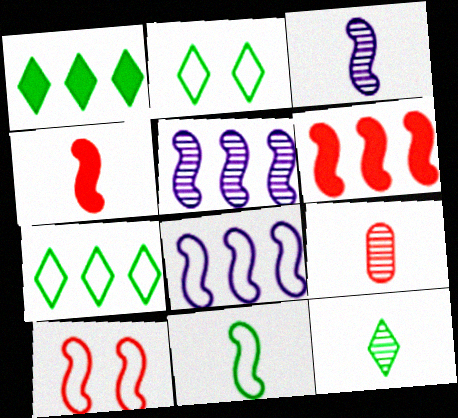[[1, 2, 12], 
[3, 4, 11], 
[3, 9, 12], 
[8, 10, 11]]